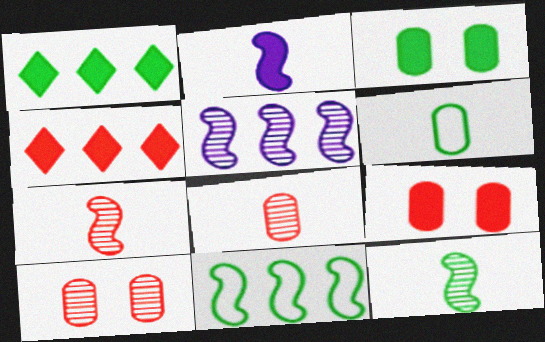[[1, 2, 9], 
[2, 3, 4]]